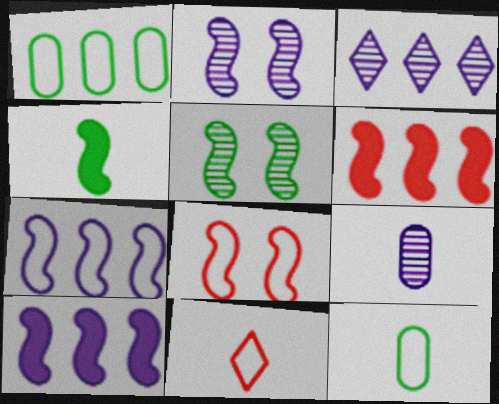[[1, 3, 6], 
[2, 3, 9], 
[4, 9, 11]]